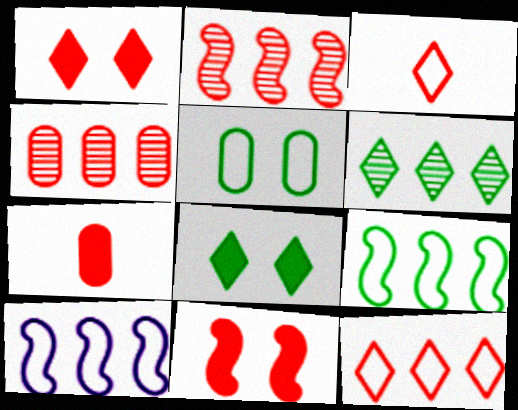[[3, 4, 11], 
[3, 5, 10]]